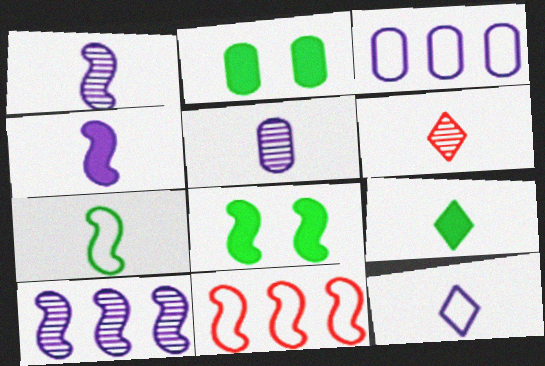[[1, 8, 11], 
[3, 6, 8], 
[4, 5, 12], 
[6, 9, 12]]